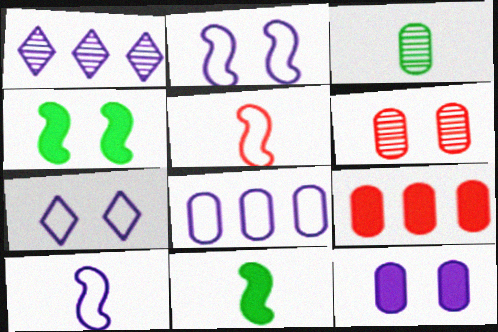[[1, 10, 12], 
[4, 6, 7], 
[7, 8, 10]]